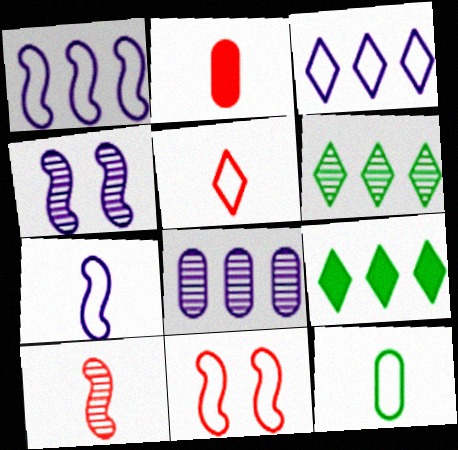[[2, 5, 10], 
[3, 11, 12], 
[5, 7, 12]]